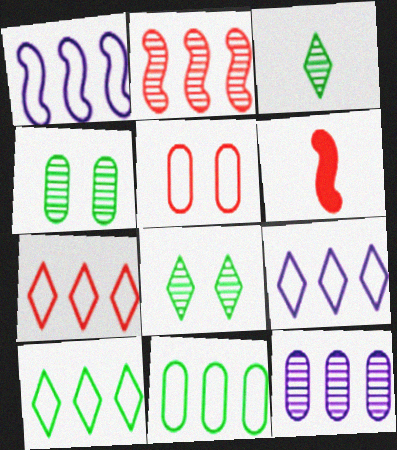[[1, 7, 11], 
[4, 6, 9], 
[7, 9, 10]]